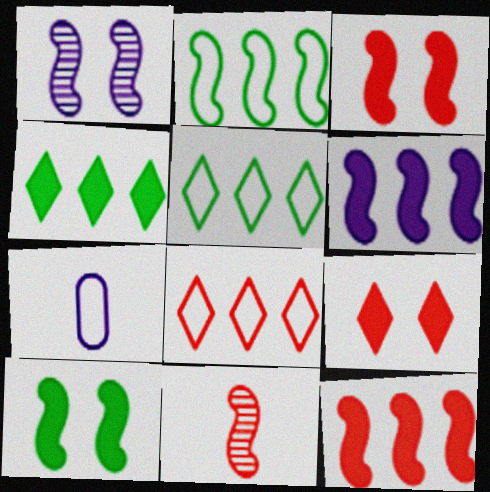[]